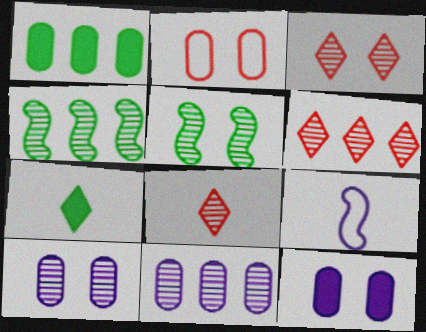[[1, 3, 9], 
[3, 5, 10], 
[3, 6, 8], 
[4, 6, 11], 
[4, 8, 10], 
[5, 8, 11]]